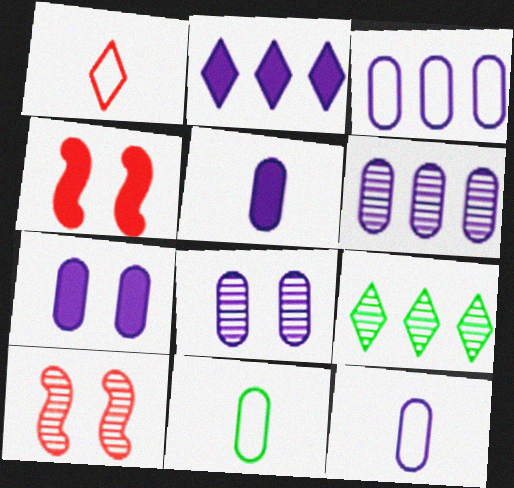[[2, 10, 11], 
[3, 5, 8], 
[4, 9, 12], 
[6, 7, 12]]